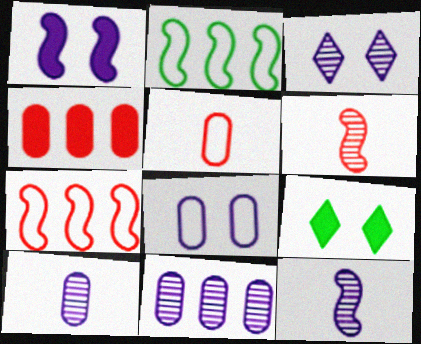[[1, 2, 6], 
[1, 3, 8], 
[3, 11, 12], 
[7, 9, 10]]